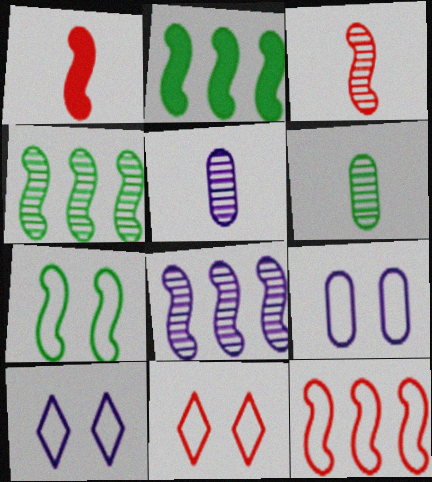[[1, 7, 8], 
[2, 5, 11], 
[2, 8, 12], 
[7, 9, 11]]